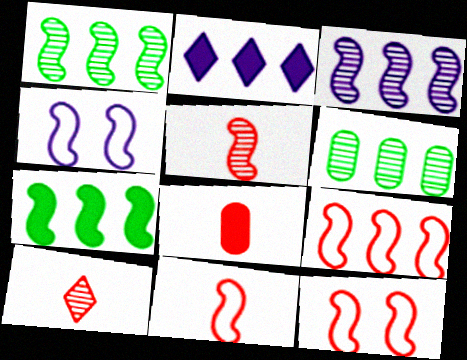[[2, 6, 9], 
[3, 7, 9], 
[4, 5, 7], 
[8, 10, 11], 
[9, 11, 12]]